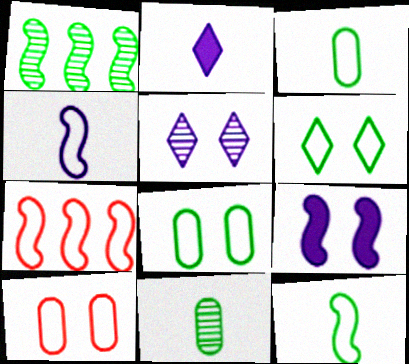[[1, 2, 10]]